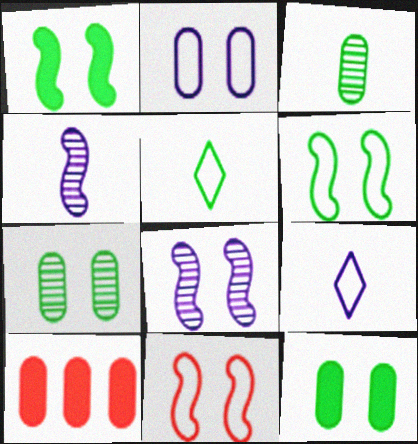[[1, 8, 11], 
[2, 3, 10], 
[5, 8, 10]]